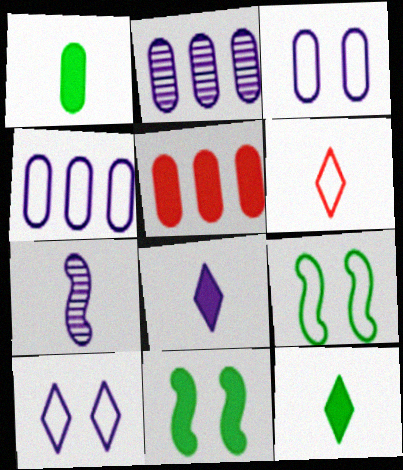[[1, 6, 7], 
[2, 6, 11], 
[4, 6, 9], 
[5, 8, 11]]